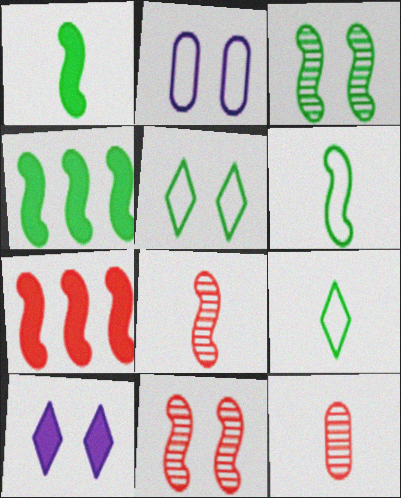[[3, 4, 6]]